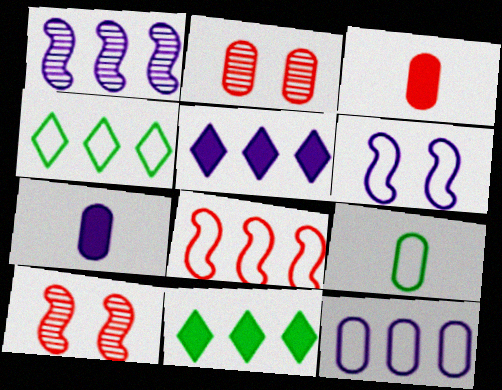[[1, 5, 12], 
[4, 7, 10], 
[4, 8, 12], 
[5, 9, 10]]